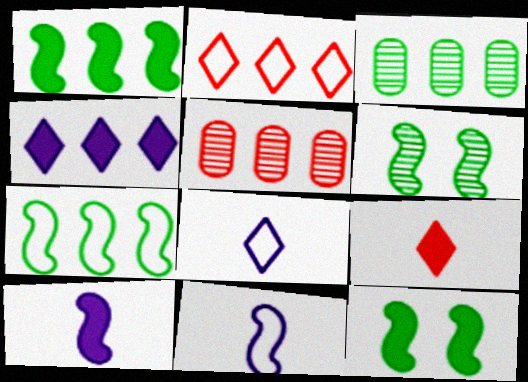[[4, 5, 7], 
[5, 8, 12]]